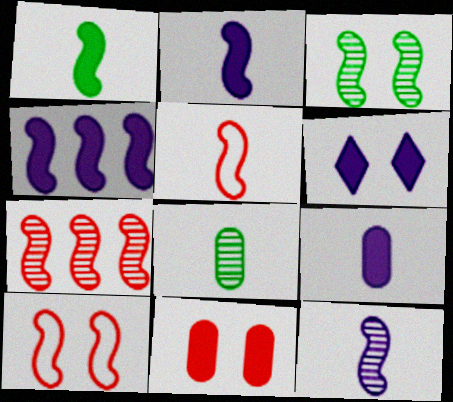[[1, 5, 12], 
[3, 4, 5], 
[3, 7, 12], 
[4, 6, 9]]